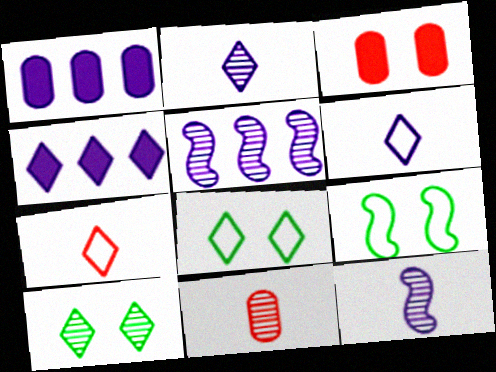[[4, 7, 10], 
[4, 9, 11], 
[5, 10, 11]]